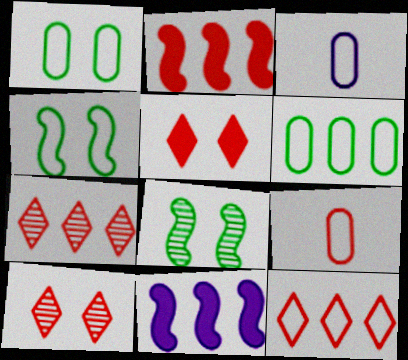[[2, 9, 10], 
[3, 4, 12], 
[6, 7, 11]]